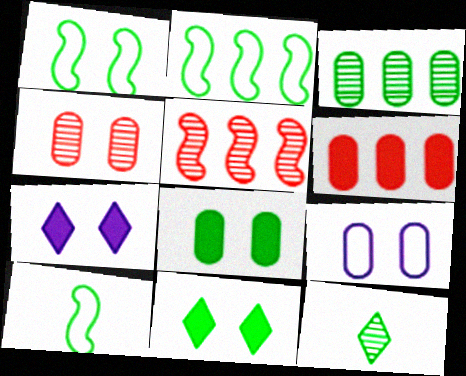[[1, 2, 10], 
[1, 4, 7], 
[2, 8, 12], 
[3, 10, 11], 
[4, 8, 9]]